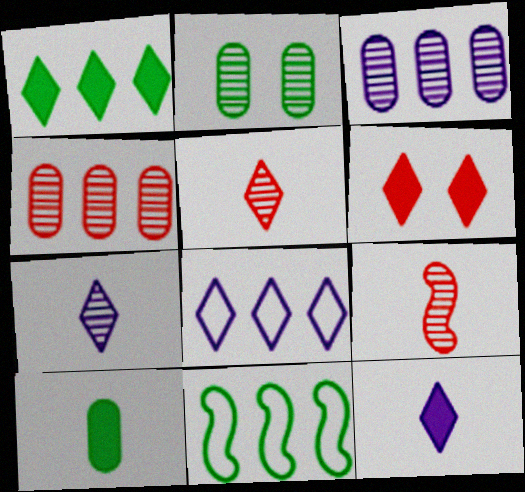[[1, 6, 12]]